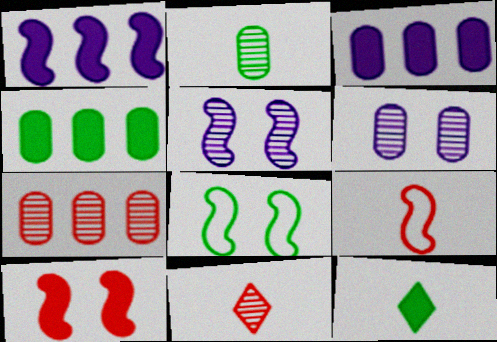[[2, 6, 7], 
[3, 8, 11], 
[3, 10, 12], 
[5, 8, 10]]